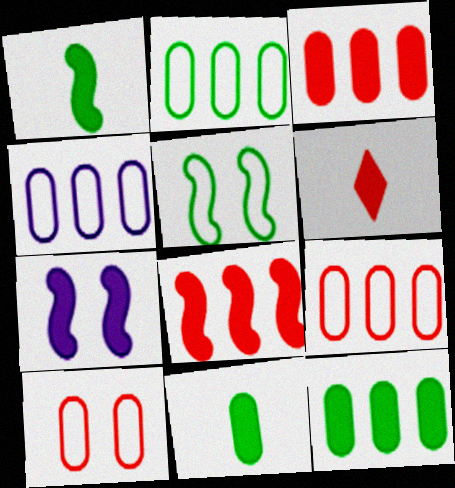[[1, 7, 8], 
[2, 4, 9], 
[6, 7, 12]]